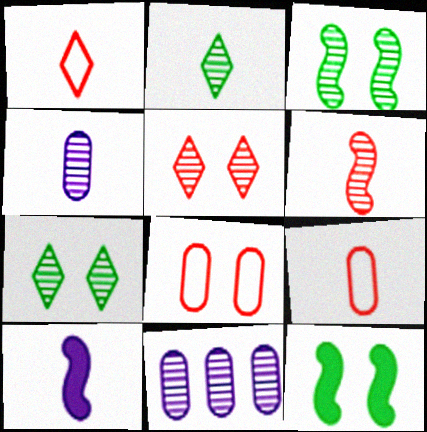[[1, 11, 12], 
[2, 4, 6], 
[2, 9, 10], 
[6, 7, 11]]